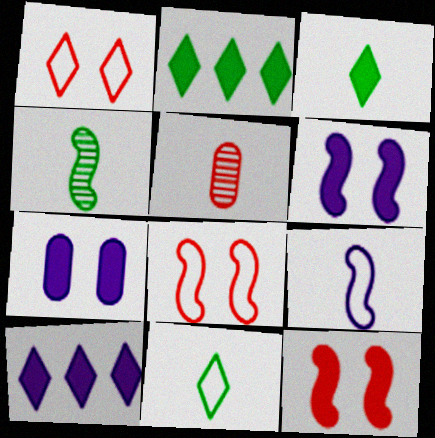[[3, 5, 9]]